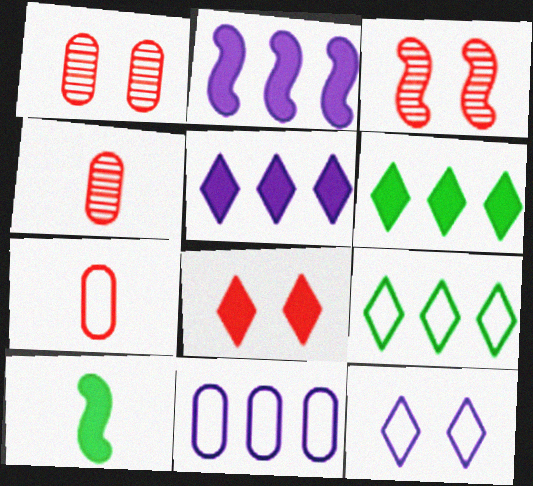[]